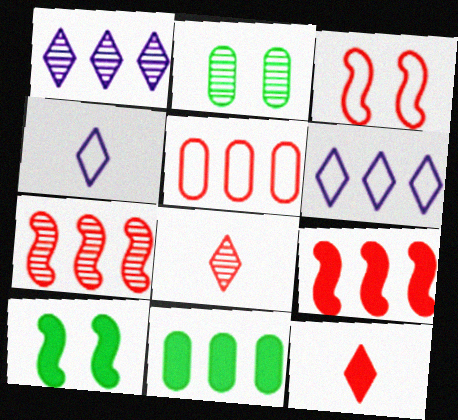[[2, 4, 9], 
[6, 7, 11]]